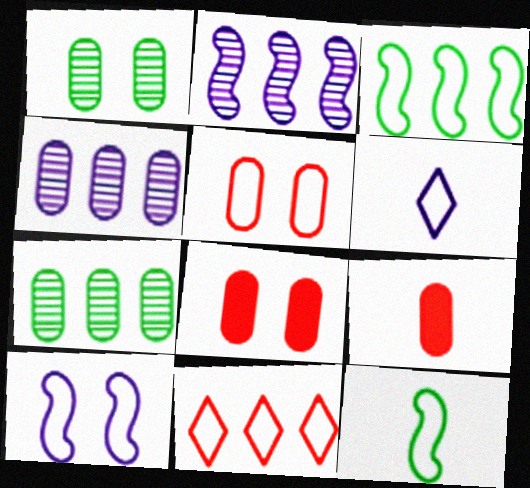[[3, 5, 6]]